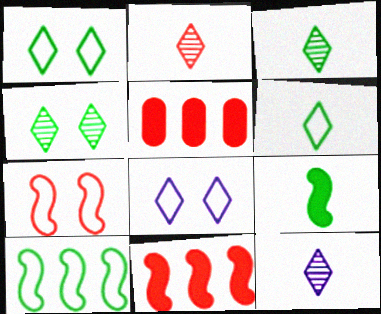[[2, 3, 12], 
[2, 5, 7]]